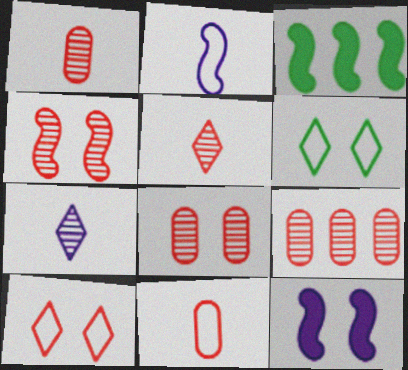[[1, 8, 9], 
[2, 3, 4], 
[4, 5, 9], 
[6, 8, 12]]